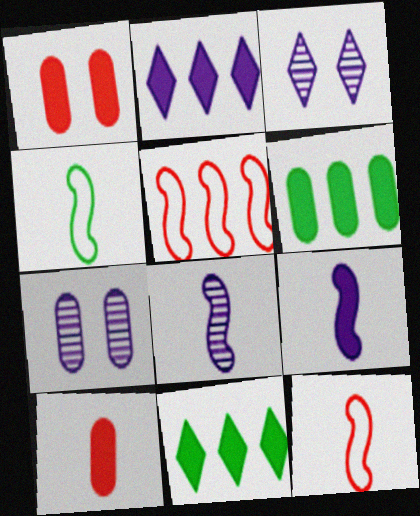[[1, 9, 11], 
[3, 6, 12], 
[7, 11, 12]]